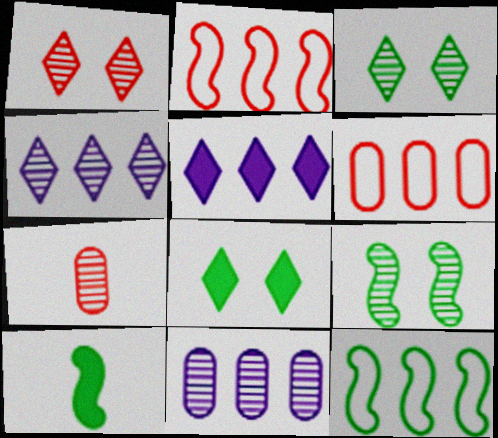[[4, 7, 9], 
[9, 10, 12]]